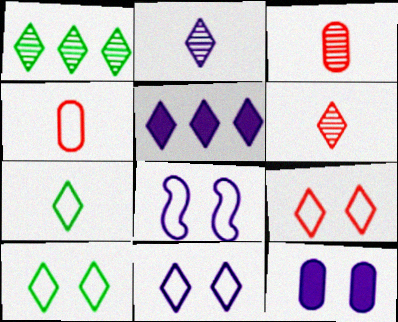[[2, 5, 11], 
[5, 6, 10], 
[9, 10, 11]]